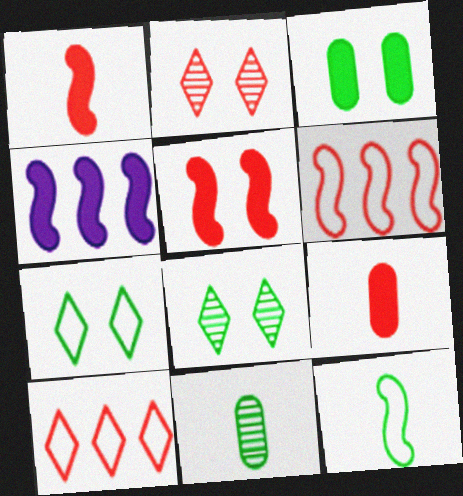[[2, 6, 9]]